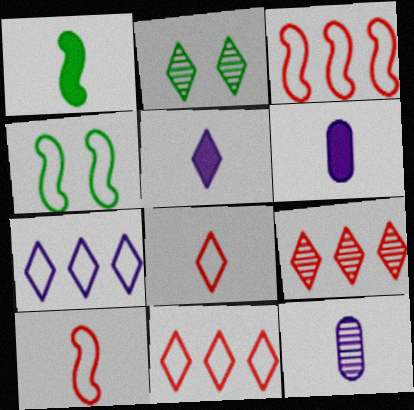[[1, 8, 12], 
[2, 3, 6], 
[2, 5, 11], 
[4, 6, 9]]